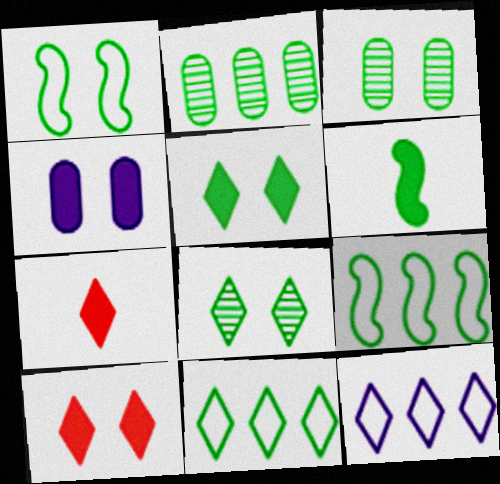[[1, 3, 5], 
[3, 6, 11], 
[7, 8, 12]]